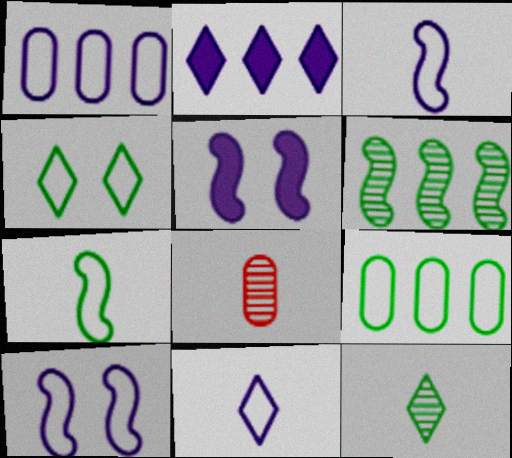[[1, 10, 11], 
[4, 7, 9]]